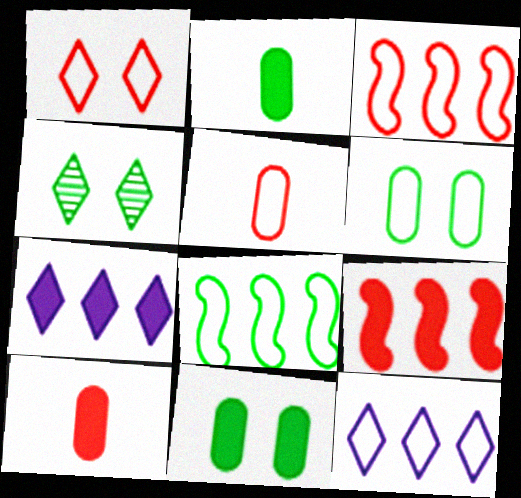[[1, 3, 5], 
[2, 4, 8]]